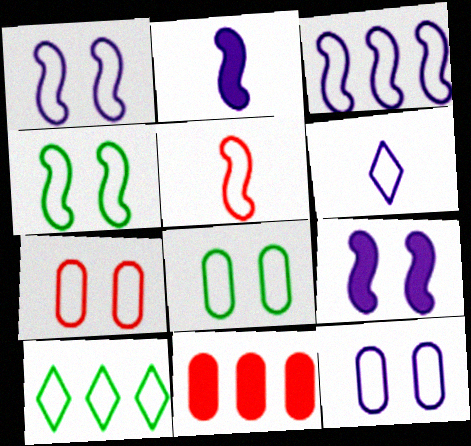[[3, 4, 5], 
[3, 6, 12], 
[5, 10, 12], 
[7, 8, 12]]